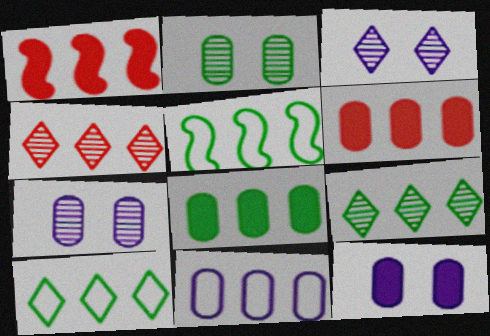[[1, 9, 11], 
[5, 8, 9]]